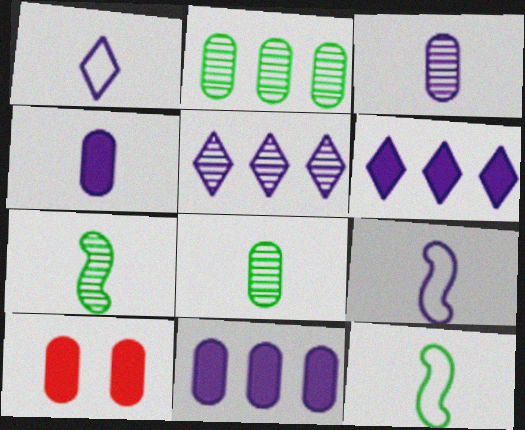[[5, 10, 12]]